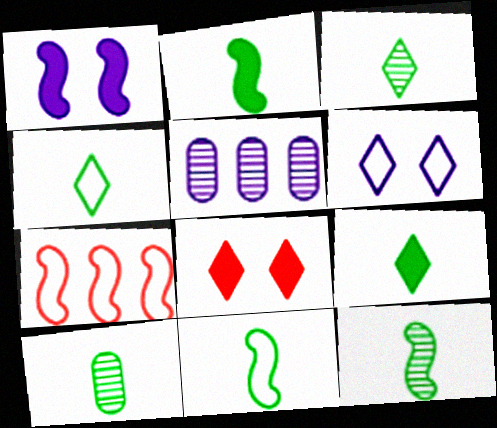[[1, 7, 12], 
[2, 4, 10], 
[2, 11, 12], 
[3, 4, 9], 
[3, 10, 12], 
[5, 8, 11], 
[9, 10, 11]]